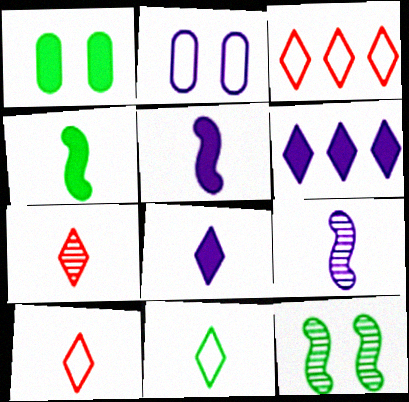[[1, 3, 9], 
[2, 6, 9], 
[7, 8, 11]]